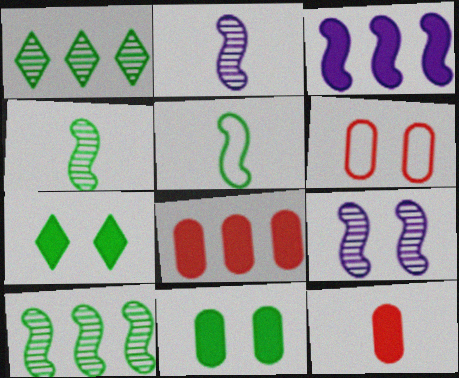[[1, 5, 11], 
[3, 7, 12], 
[6, 7, 9]]